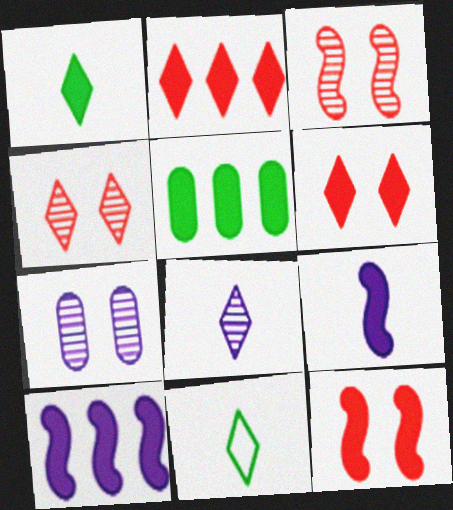[[2, 5, 10], 
[5, 6, 9]]